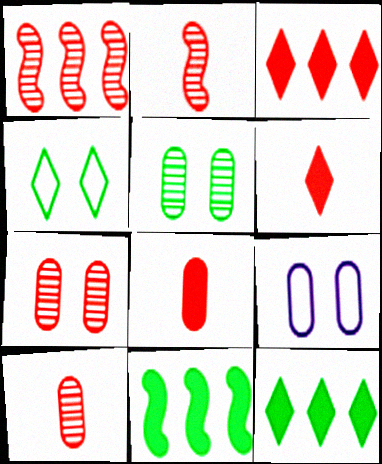[[2, 9, 12]]